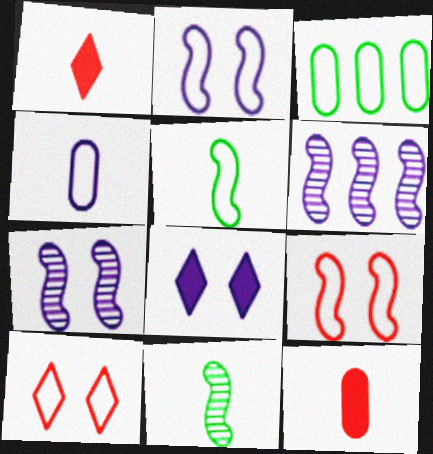[[1, 3, 7], 
[1, 4, 11], 
[4, 6, 8]]